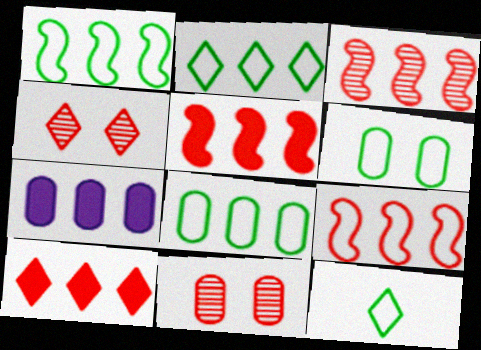[[1, 2, 8], 
[1, 6, 12], 
[2, 3, 7], 
[3, 5, 9]]